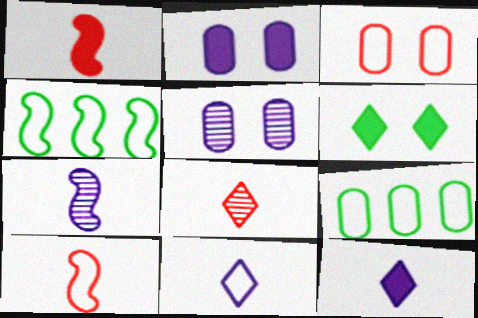[[2, 4, 8], 
[3, 4, 11]]